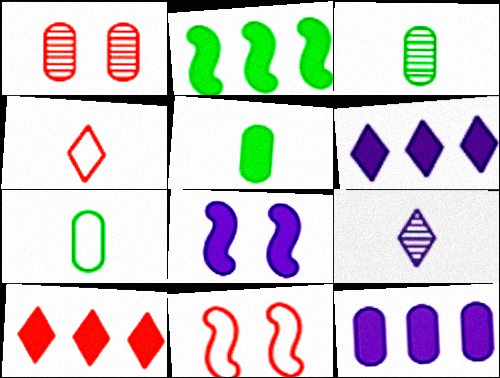[[1, 7, 12], 
[2, 10, 12], 
[3, 5, 7], 
[3, 6, 11], 
[5, 8, 10]]